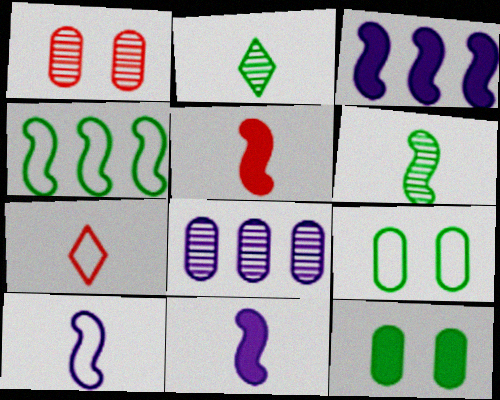[[2, 4, 12], 
[5, 6, 10]]